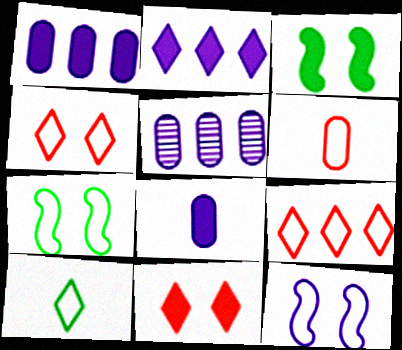[]